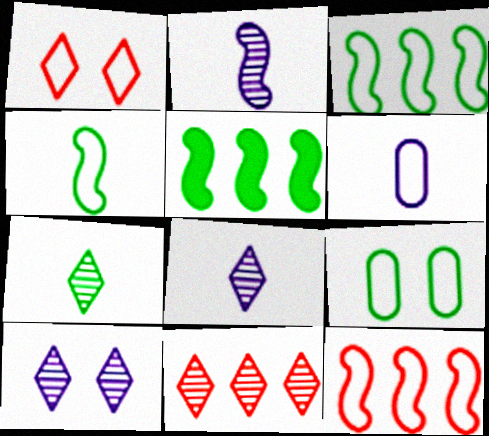[[1, 3, 6], 
[5, 7, 9], 
[7, 10, 11]]